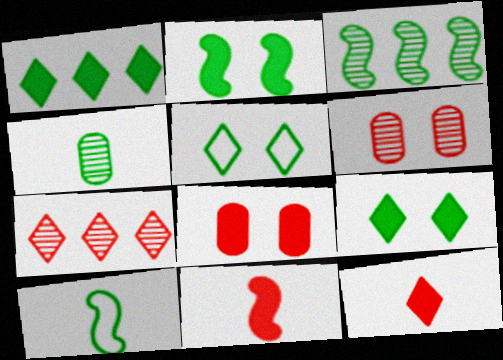[[2, 3, 10]]